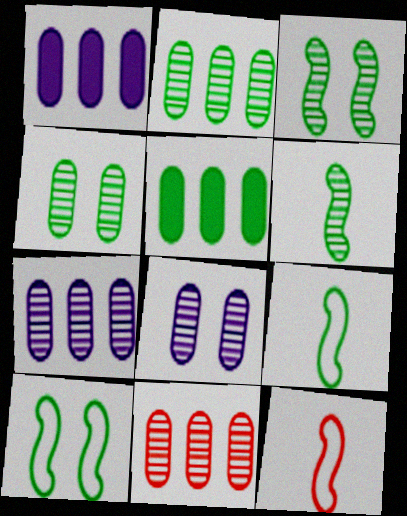[[2, 7, 11]]